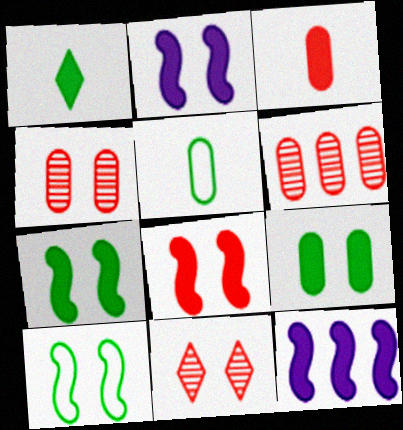[[2, 7, 8], 
[5, 11, 12]]